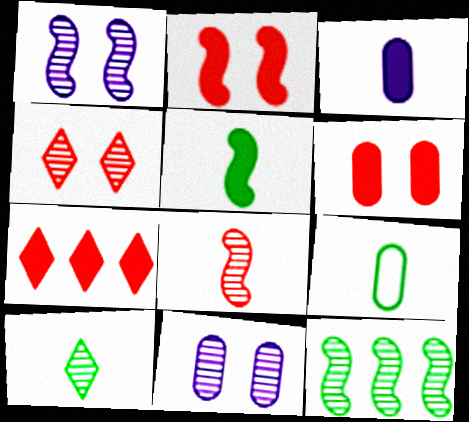[[1, 7, 9], 
[1, 8, 12], 
[5, 9, 10]]